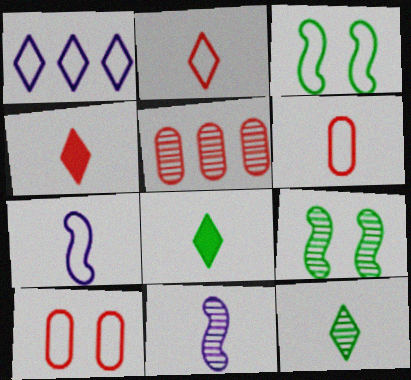[[1, 3, 6], 
[6, 8, 11]]